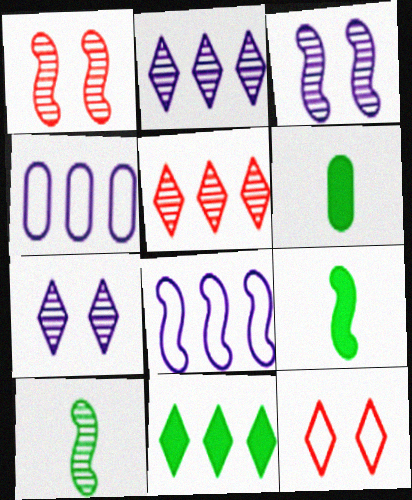[[1, 8, 9]]